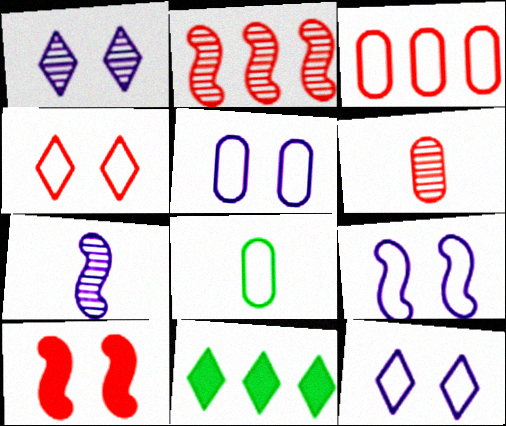[[3, 5, 8], 
[5, 9, 12], 
[6, 9, 11]]